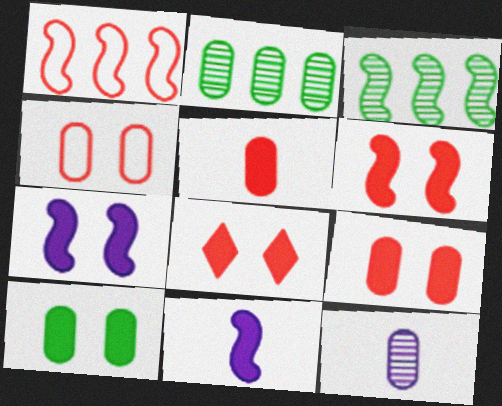[[6, 8, 9], 
[7, 8, 10]]